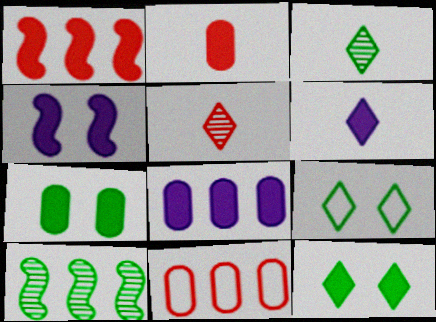[[1, 6, 7], 
[2, 7, 8], 
[3, 4, 11], 
[4, 6, 8]]